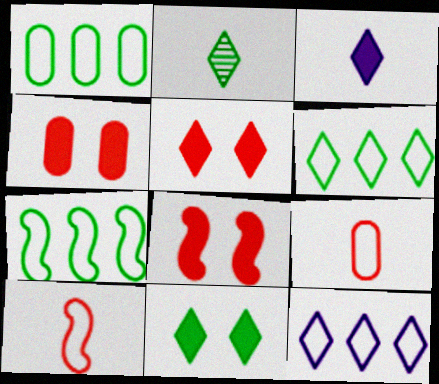[[1, 6, 7], 
[2, 5, 12], 
[2, 6, 11], 
[4, 5, 8]]